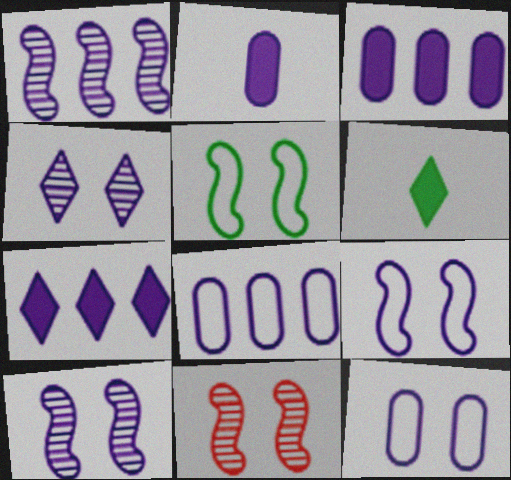[[1, 7, 8], 
[6, 8, 11]]